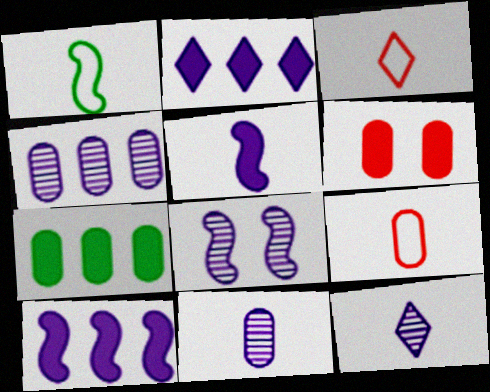[[3, 7, 8], 
[4, 8, 12]]